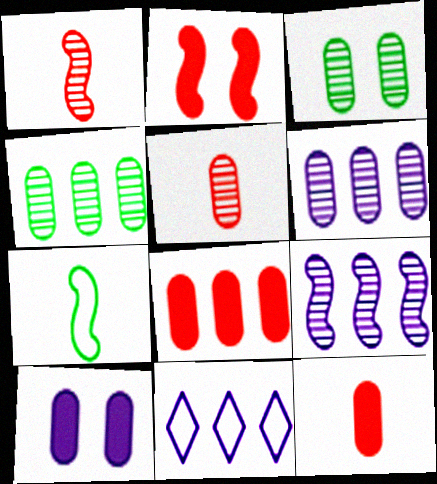[[2, 7, 9], 
[3, 5, 6]]